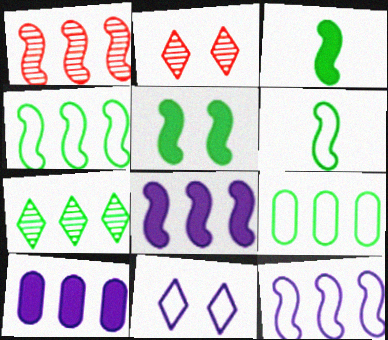[[1, 4, 8], 
[2, 6, 10]]